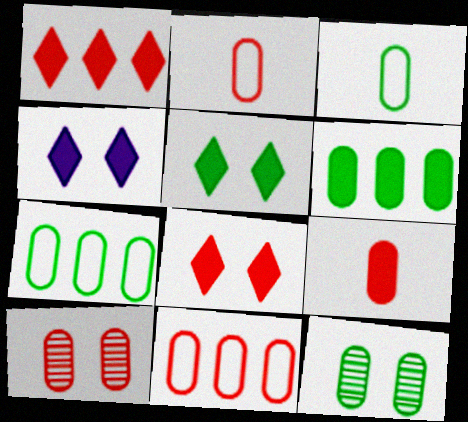[[3, 6, 12], 
[4, 5, 8], 
[9, 10, 11]]